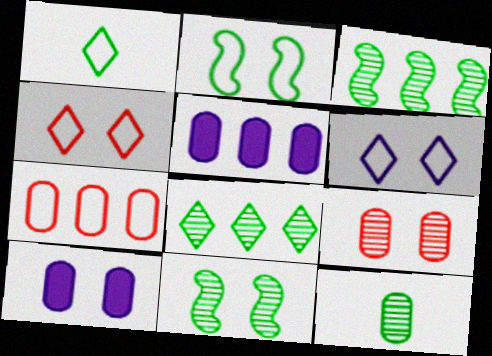[[4, 10, 11], 
[7, 10, 12], 
[8, 11, 12]]